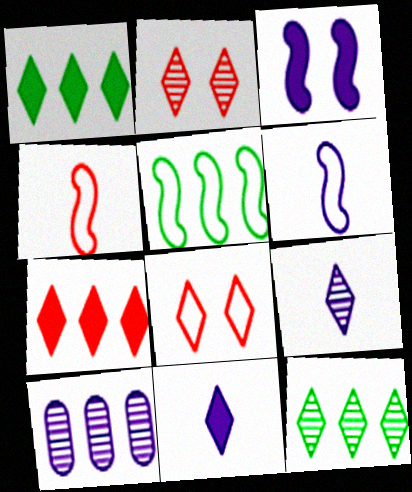[[1, 8, 9], 
[2, 9, 12], 
[5, 7, 10], 
[8, 11, 12]]